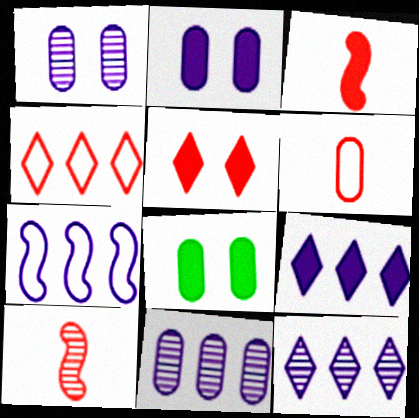[[3, 8, 9], 
[6, 8, 11], 
[7, 9, 11]]